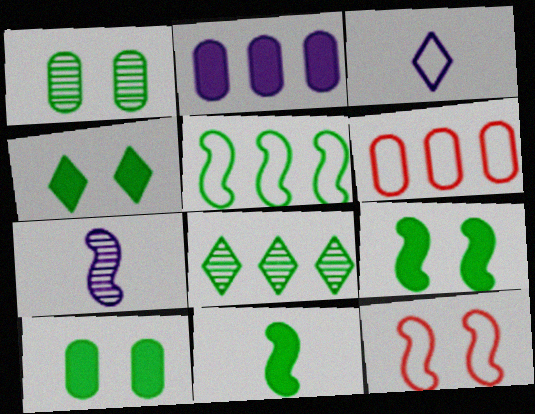[[4, 6, 7], 
[4, 9, 10]]